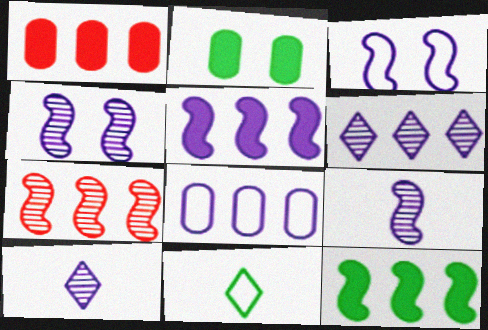[[1, 4, 11], 
[3, 5, 9], 
[5, 6, 8]]